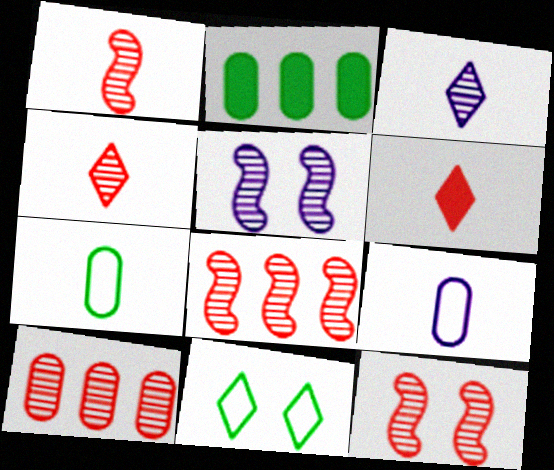[[1, 8, 12], 
[4, 10, 12]]